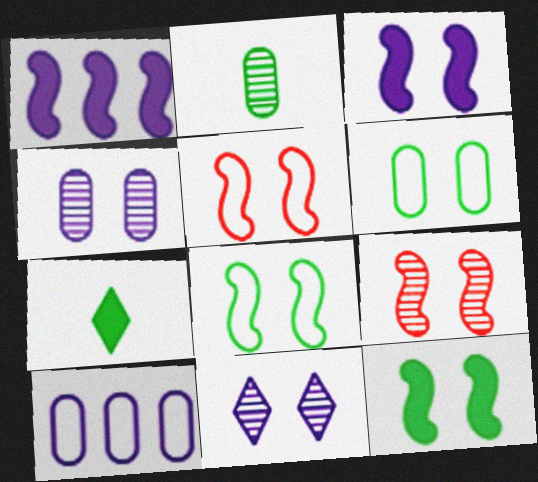[[3, 8, 9], 
[7, 9, 10]]